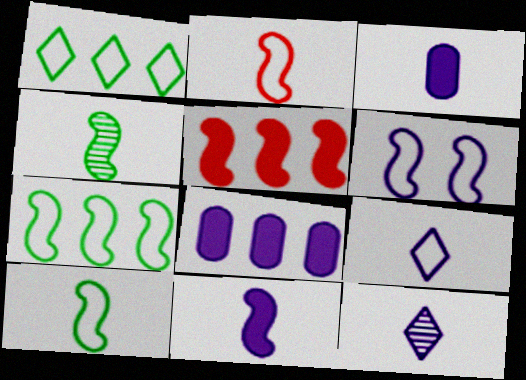[[2, 4, 11], 
[2, 6, 7], 
[4, 5, 6], 
[6, 8, 12]]